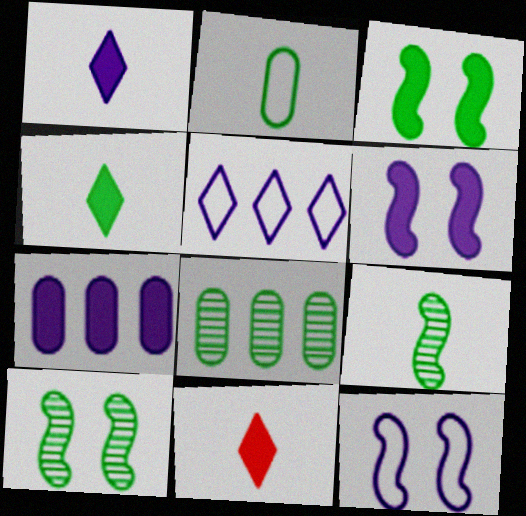[[1, 4, 11], 
[1, 6, 7], 
[2, 4, 9], 
[3, 7, 11], 
[8, 11, 12]]